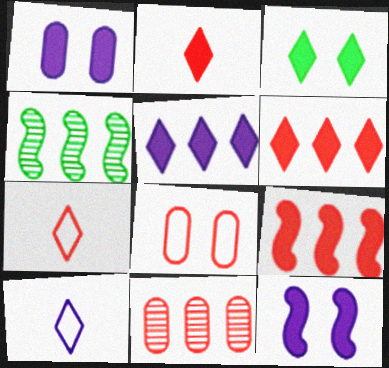[[1, 4, 7], 
[2, 3, 5]]